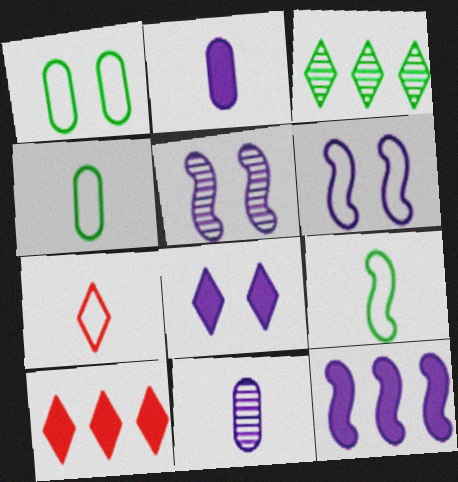[[2, 8, 12], 
[3, 7, 8], 
[4, 5, 10]]